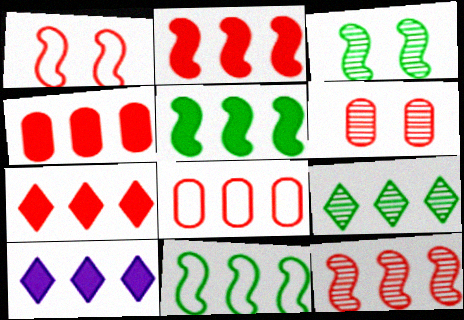[[2, 4, 7], 
[4, 5, 10], 
[7, 8, 12]]